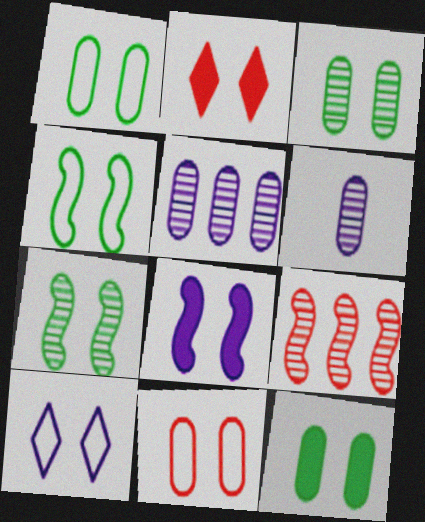[[1, 3, 12], 
[2, 8, 12], 
[4, 10, 11]]